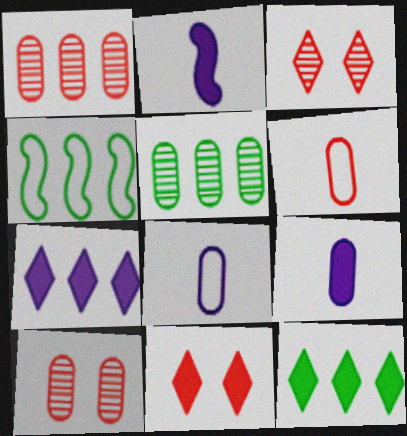[[1, 4, 7], 
[3, 4, 9], 
[4, 5, 12]]